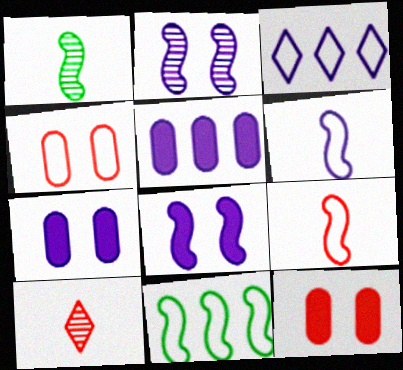[[1, 3, 12], 
[7, 10, 11]]